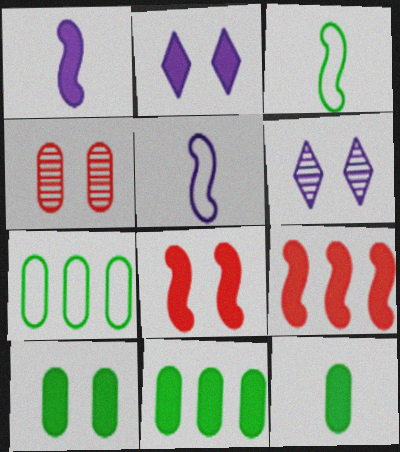[[2, 8, 10], 
[2, 9, 12], 
[10, 11, 12]]